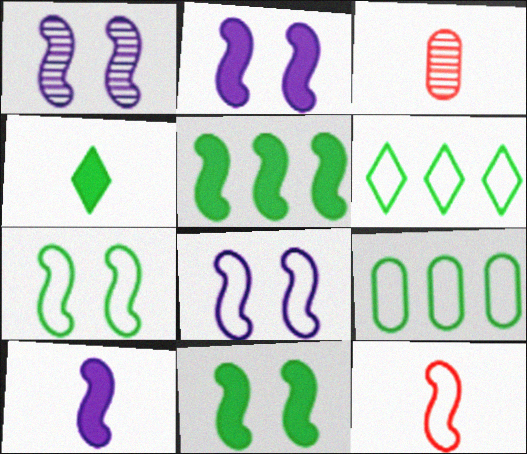[[1, 2, 8], 
[1, 5, 12], 
[2, 3, 6]]